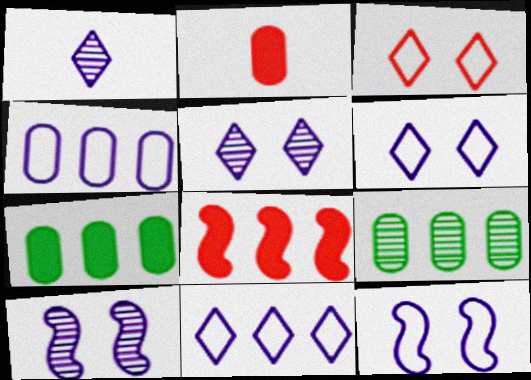[[8, 9, 11]]